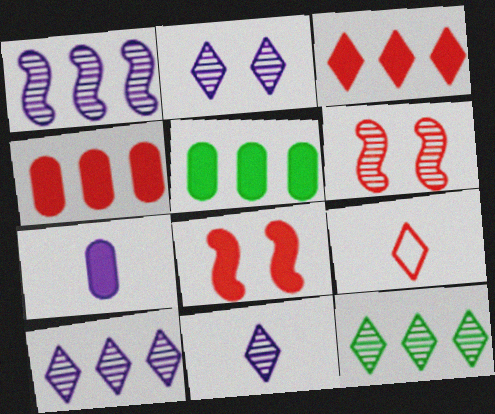[[2, 10, 11], 
[4, 6, 9]]